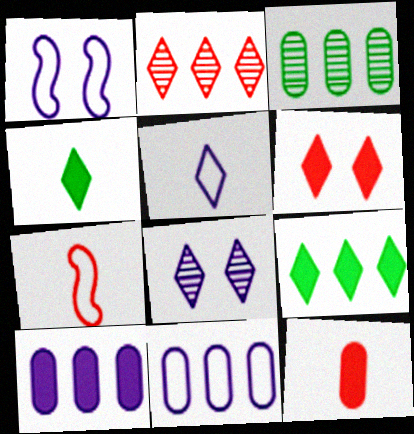[[1, 5, 11]]